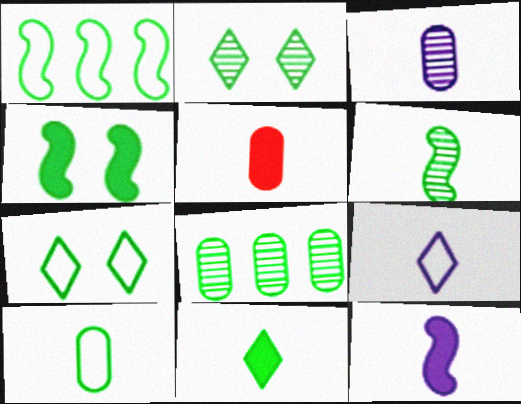[[1, 4, 6], 
[1, 7, 10], 
[2, 6, 8], 
[3, 5, 10], 
[3, 9, 12], 
[5, 6, 9], 
[5, 11, 12], 
[6, 10, 11]]